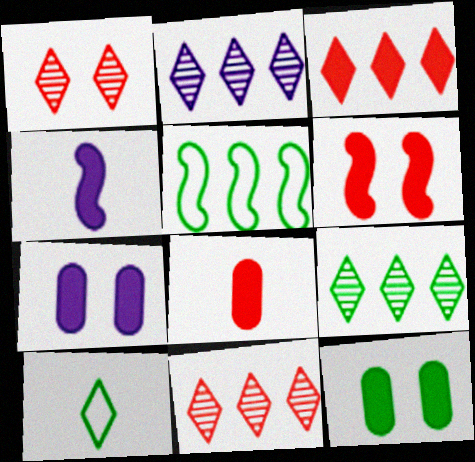[[2, 9, 11], 
[3, 4, 12], 
[3, 6, 8]]